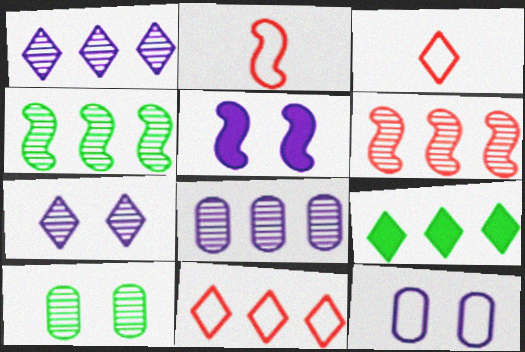[[1, 9, 11], 
[2, 4, 5], 
[3, 7, 9], 
[5, 7, 12]]